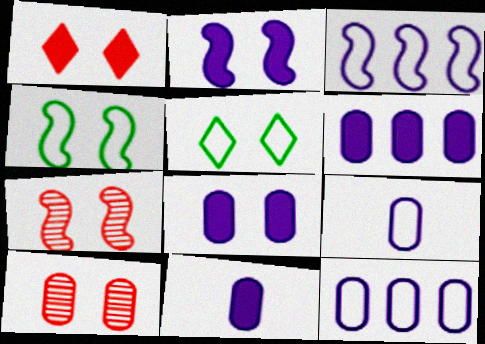[[2, 4, 7], 
[2, 5, 10], 
[5, 7, 8], 
[6, 8, 11]]